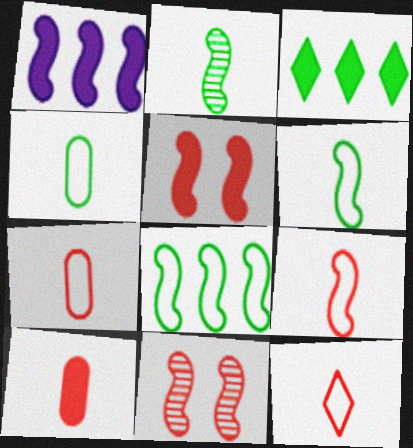[[1, 6, 11], 
[7, 9, 12]]